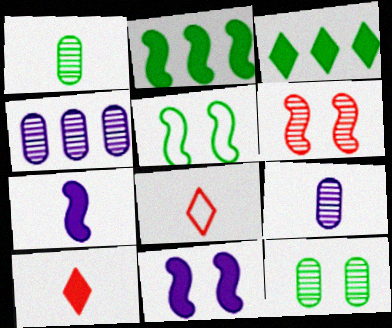[[1, 3, 5], 
[1, 7, 8], 
[4, 5, 10], 
[5, 6, 11]]